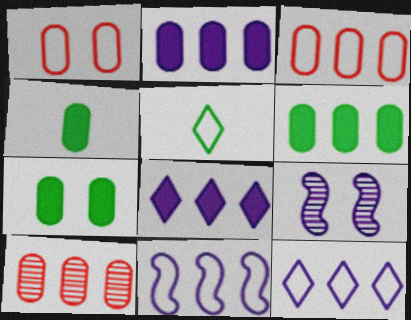[[1, 5, 11], 
[4, 6, 7]]